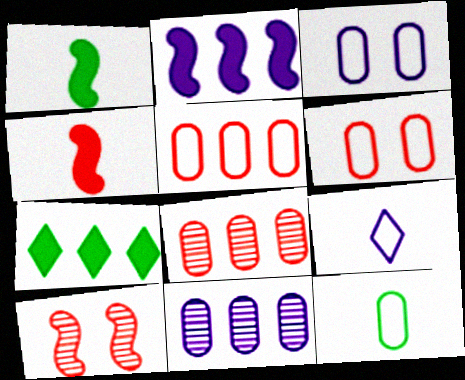[[3, 5, 12]]